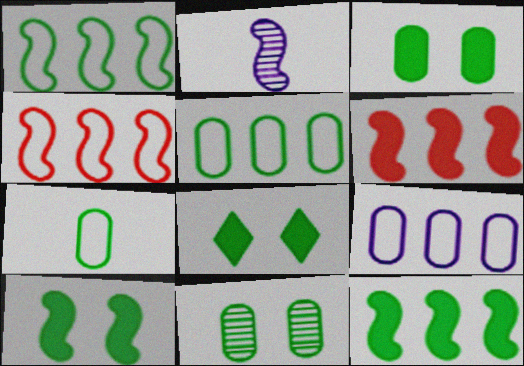[[2, 4, 10], 
[3, 8, 10]]